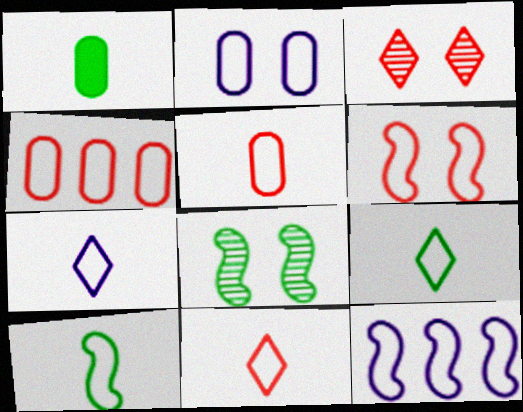[[1, 3, 12], 
[2, 7, 12], 
[4, 6, 11], 
[5, 7, 10], 
[6, 10, 12], 
[7, 9, 11]]